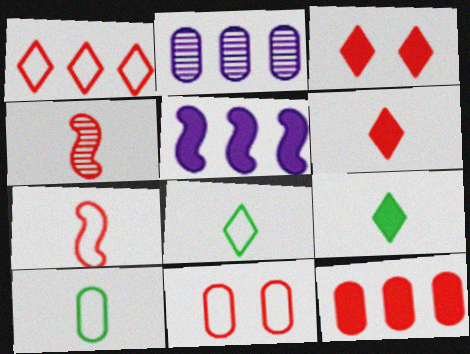[[1, 7, 11]]